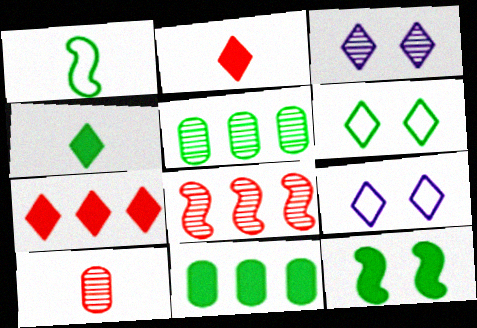[[4, 11, 12]]